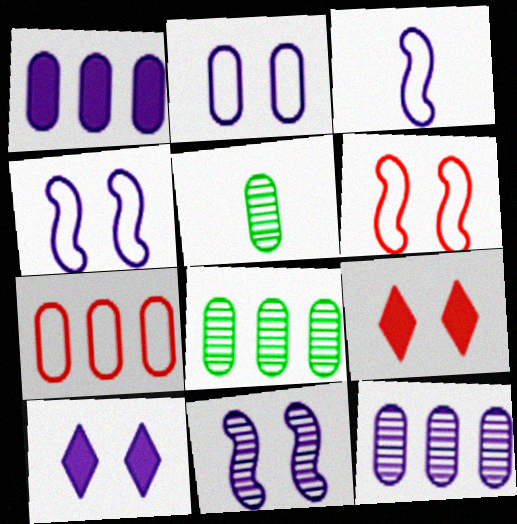[[1, 7, 8], 
[2, 10, 11], 
[3, 8, 9], 
[3, 10, 12]]